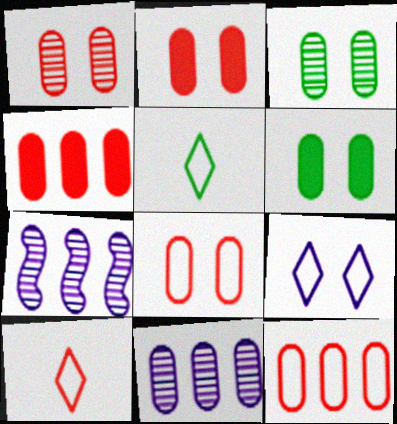[[1, 2, 8], 
[2, 5, 7], 
[6, 7, 10]]